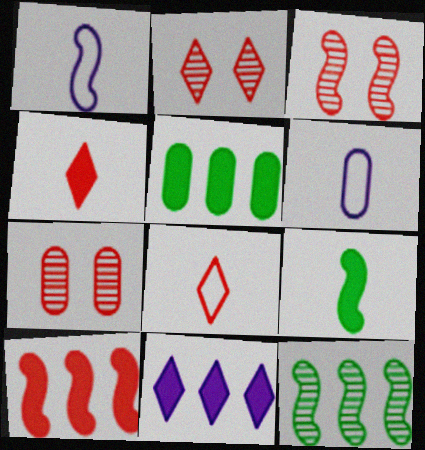[[1, 2, 5], 
[2, 3, 7], 
[5, 6, 7], 
[5, 10, 11], 
[7, 8, 10]]